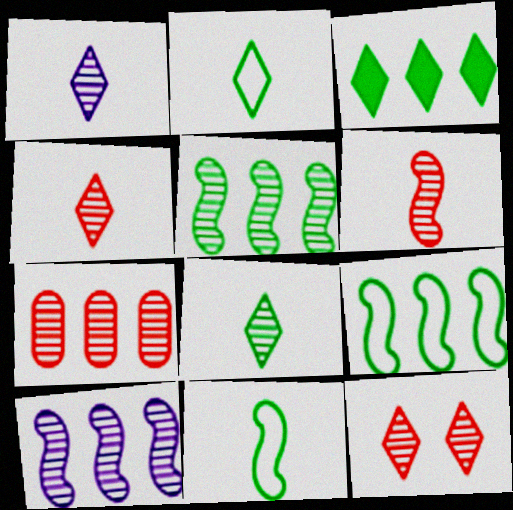[[1, 4, 8], 
[6, 7, 12]]